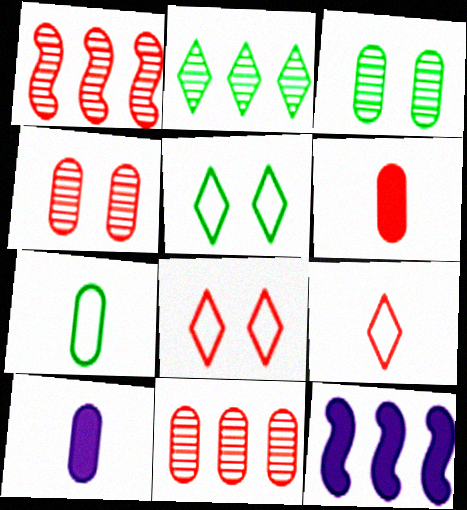[[1, 5, 10], 
[1, 6, 8], 
[3, 9, 12]]